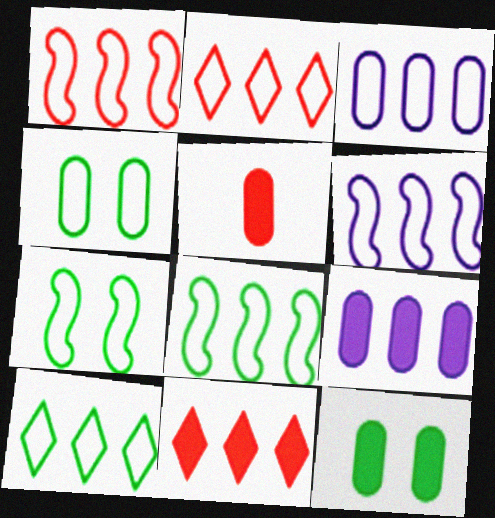[[1, 3, 10], 
[1, 6, 8], 
[2, 3, 8], 
[5, 9, 12]]